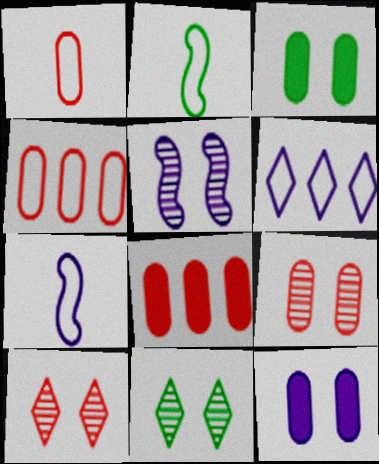[[1, 8, 9], 
[5, 9, 11], 
[7, 8, 11]]